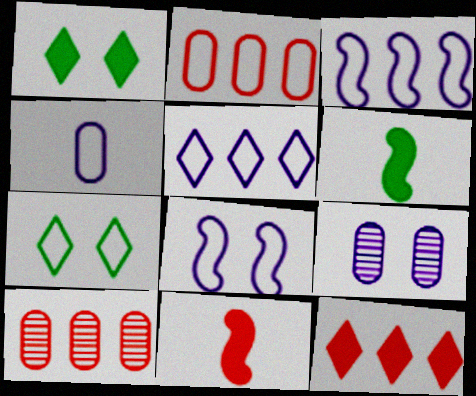[[4, 5, 8]]